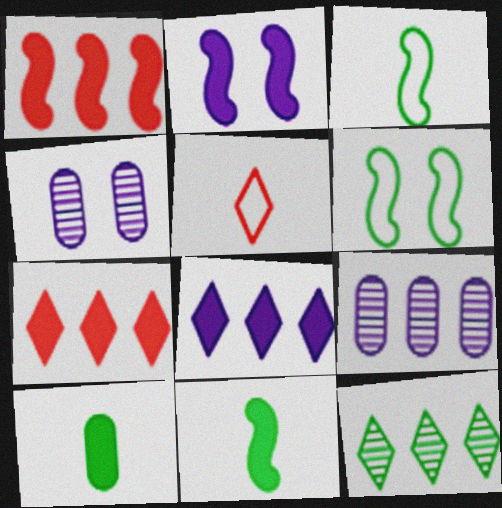[[1, 2, 11], 
[2, 7, 10], 
[3, 4, 7], 
[6, 10, 12]]